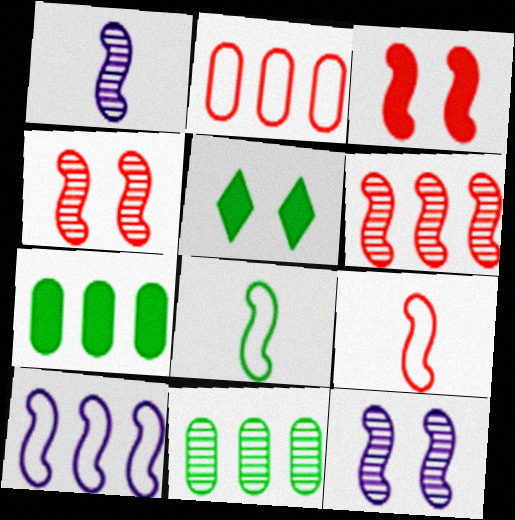[[1, 2, 5], 
[3, 6, 9], 
[5, 8, 11]]